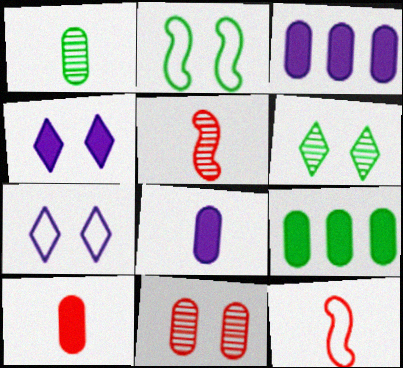[[2, 4, 11], 
[3, 6, 12], 
[5, 7, 9]]